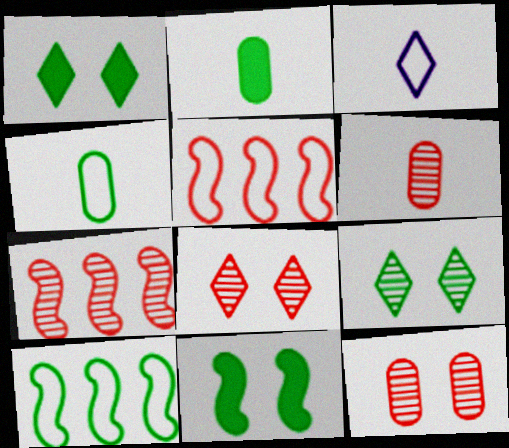[[2, 9, 10], 
[6, 7, 8]]